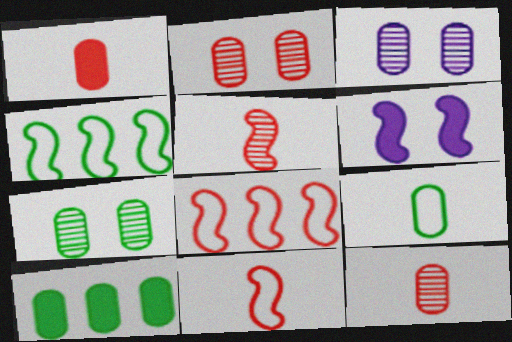[[2, 3, 7], 
[4, 5, 6], 
[7, 9, 10]]